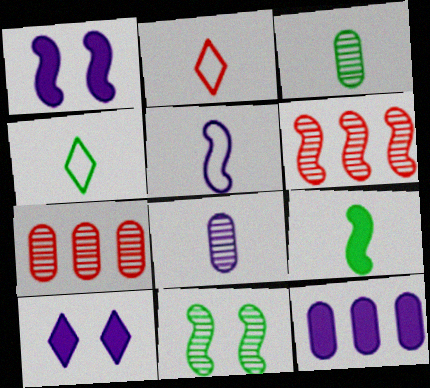[[1, 4, 7], 
[2, 8, 9], 
[2, 11, 12], 
[3, 4, 9]]